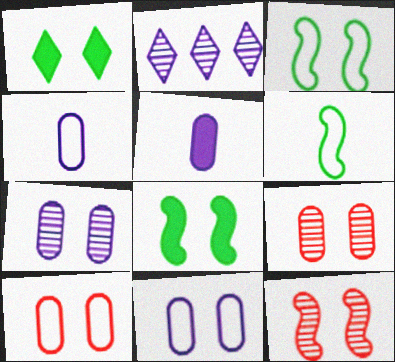[[1, 11, 12]]